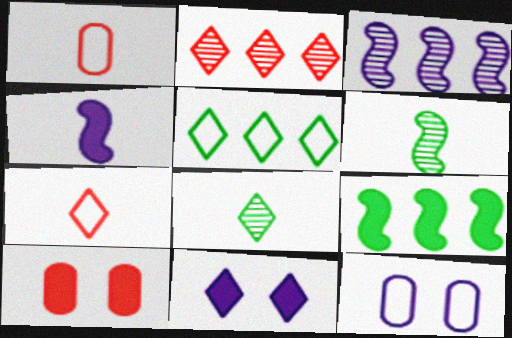[[1, 4, 8]]